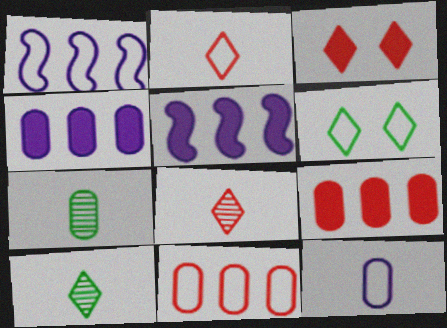[[1, 3, 7]]